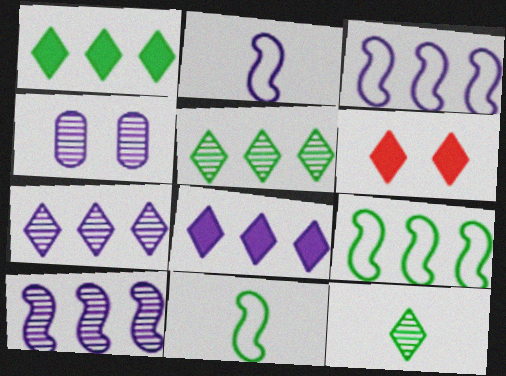[[2, 4, 8]]